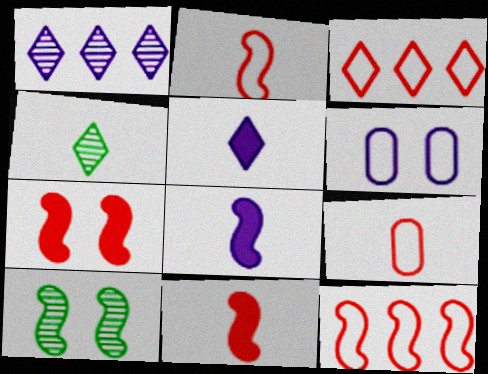[[1, 6, 8], 
[4, 8, 9], 
[8, 10, 12]]